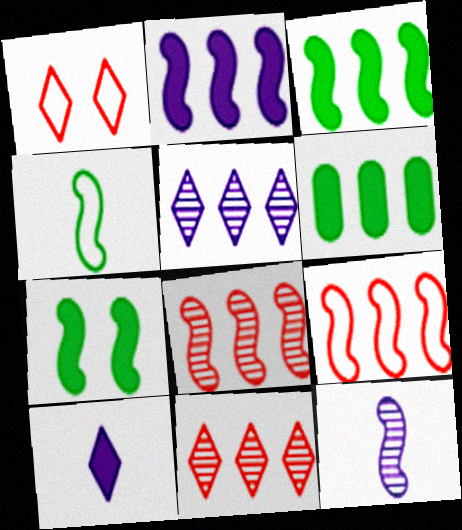[[1, 6, 12], 
[5, 6, 9], 
[7, 9, 12]]